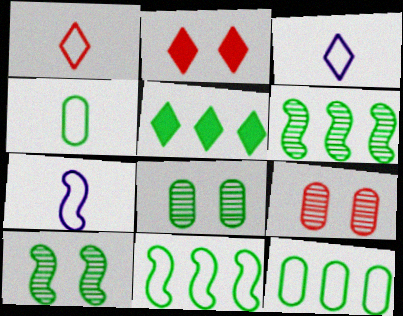[[1, 4, 7], 
[4, 5, 10], 
[5, 6, 12], 
[5, 7, 9]]